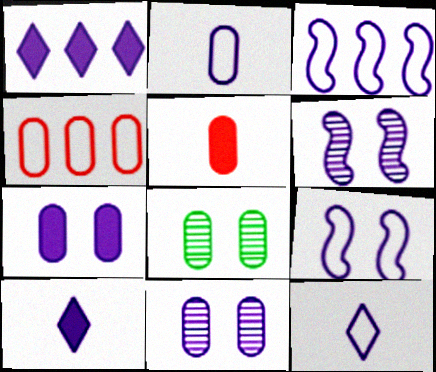[[1, 2, 6], 
[3, 10, 11]]